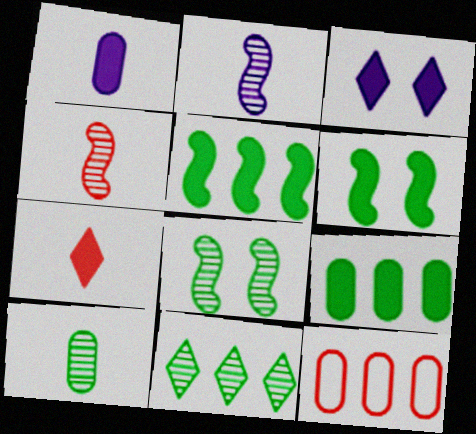[[8, 10, 11]]